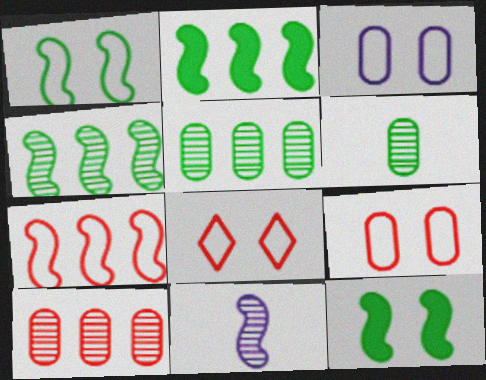[[1, 3, 8], 
[7, 11, 12]]